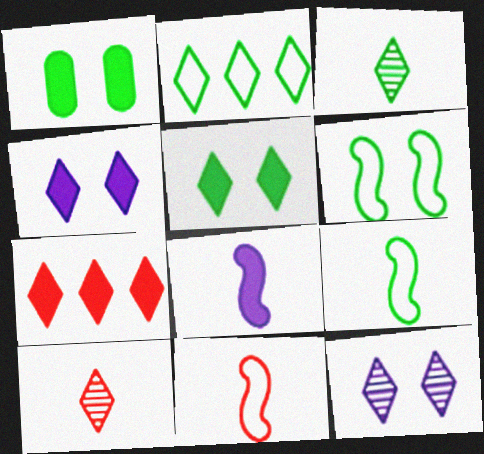[[1, 7, 8], 
[2, 3, 5], 
[2, 4, 10]]